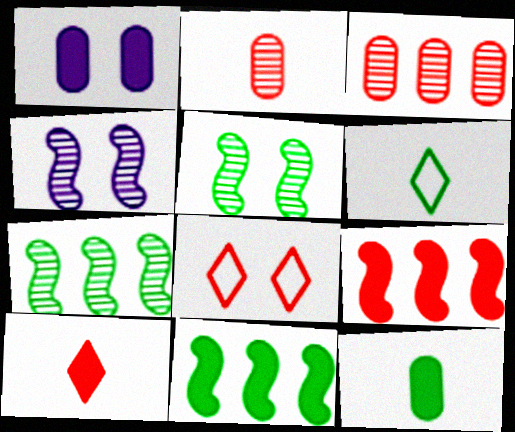[[1, 5, 8], 
[1, 10, 11], 
[2, 8, 9]]